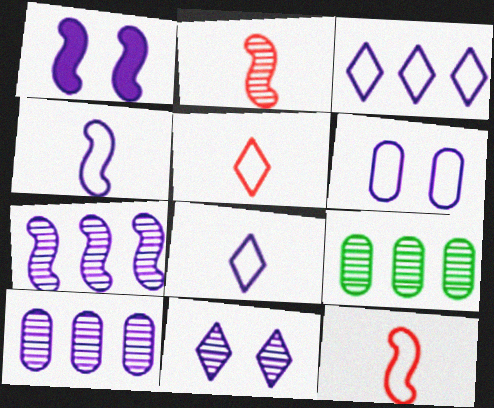[[1, 4, 7], 
[1, 5, 9], 
[1, 6, 11], 
[1, 8, 10], 
[2, 9, 11], 
[3, 4, 6]]